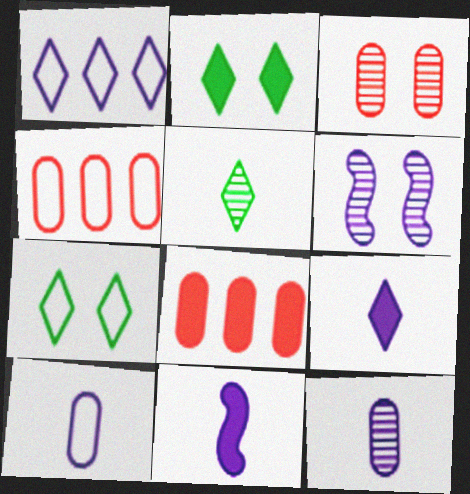[[2, 8, 11]]